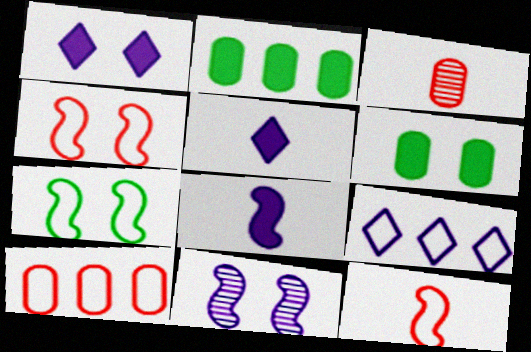[]